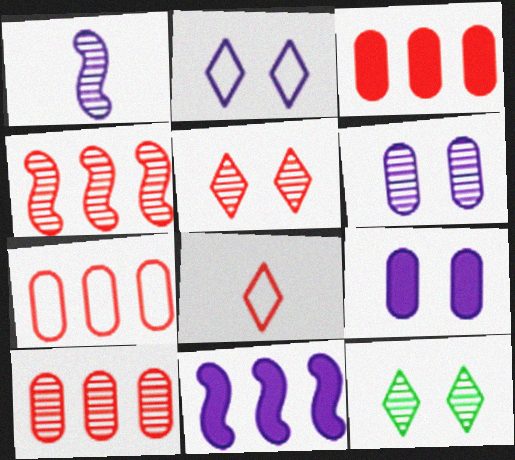[[1, 10, 12], 
[3, 7, 10]]